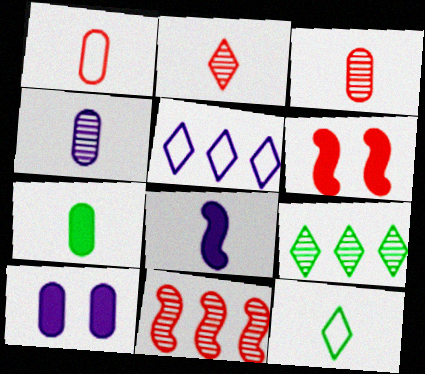[[1, 4, 7], 
[3, 8, 12], 
[10, 11, 12]]